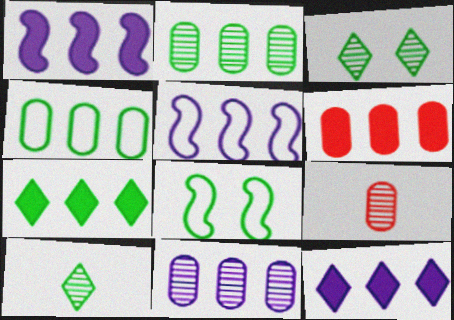[[1, 6, 7], 
[4, 6, 11], 
[5, 11, 12], 
[8, 9, 12]]